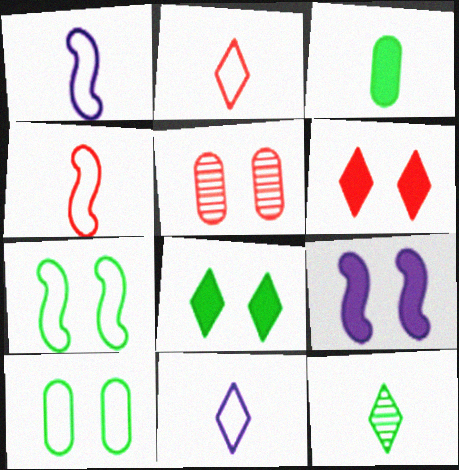[]